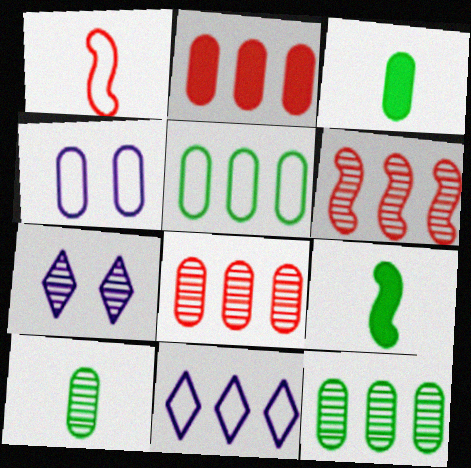[[2, 4, 10], 
[3, 4, 8], 
[6, 7, 10]]